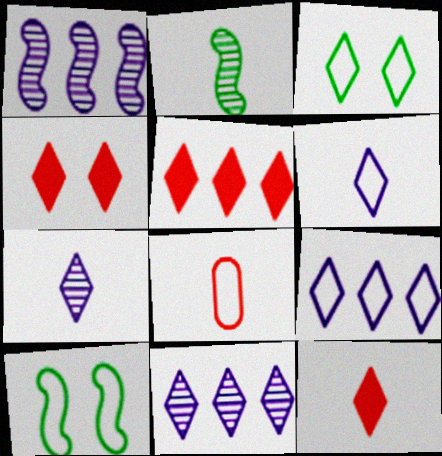[[3, 5, 7], 
[3, 11, 12], 
[4, 5, 12], 
[8, 9, 10]]